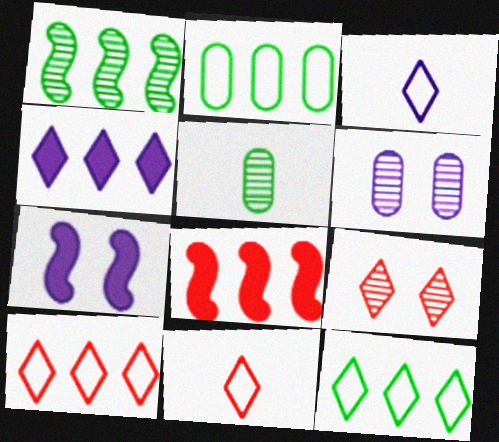[[5, 7, 10]]